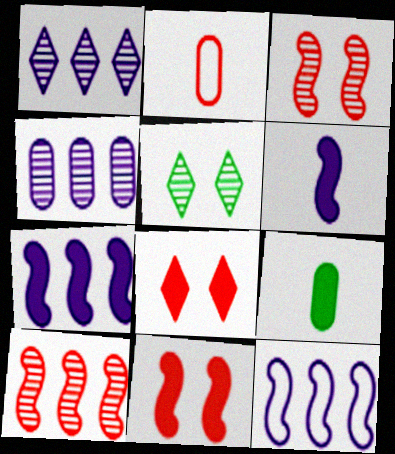[[2, 5, 7], 
[2, 8, 10], 
[7, 8, 9]]